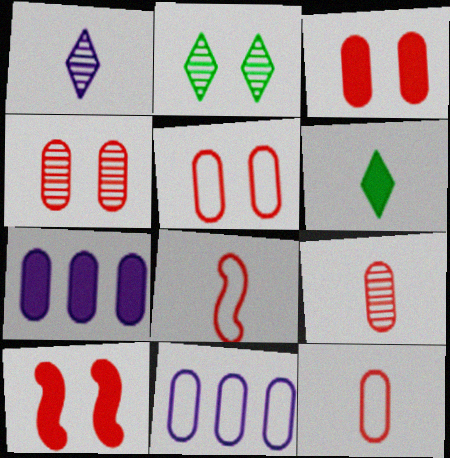[[2, 7, 8], 
[3, 4, 5], 
[6, 7, 10]]